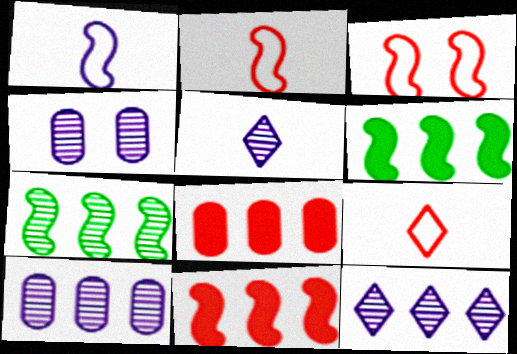[[4, 6, 9]]